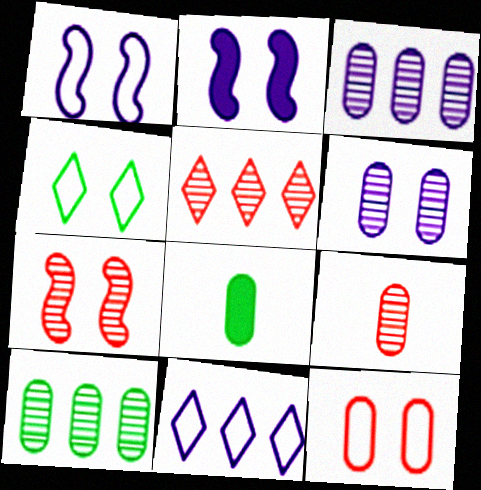[[1, 4, 12], 
[1, 5, 8], 
[3, 8, 12], 
[5, 7, 9], 
[6, 9, 10], 
[7, 8, 11]]